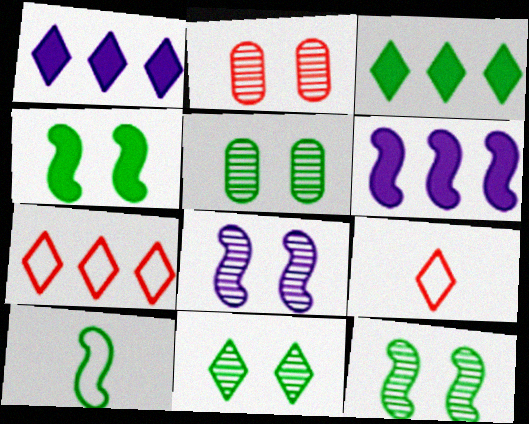[[1, 2, 10], 
[1, 9, 11], 
[2, 8, 11], 
[3, 5, 10], 
[5, 6, 9], 
[5, 11, 12]]